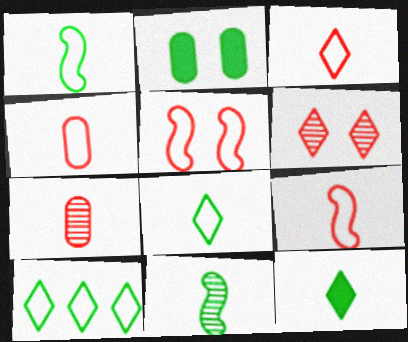[[2, 10, 11], 
[3, 4, 9]]